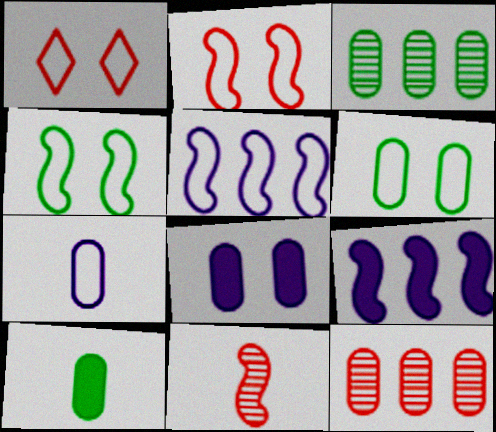[[3, 6, 10], 
[4, 9, 11]]